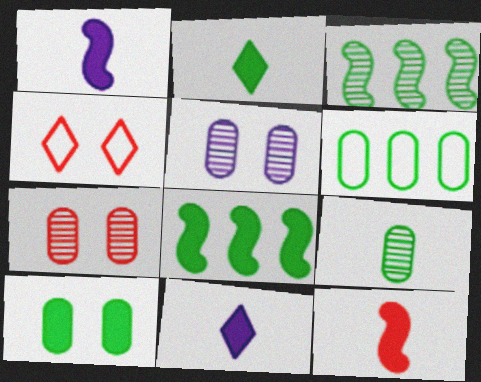[[2, 8, 10], 
[6, 9, 10]]